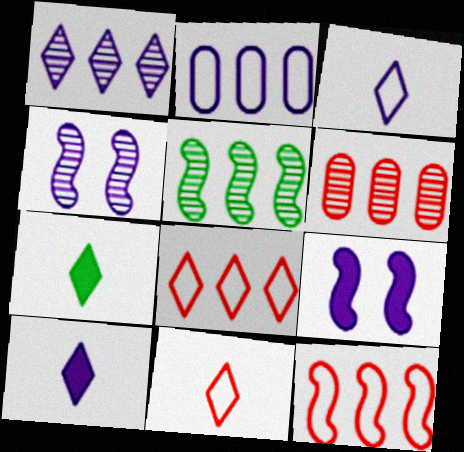[[1, 5, 6], 
[2, 4, 10]]